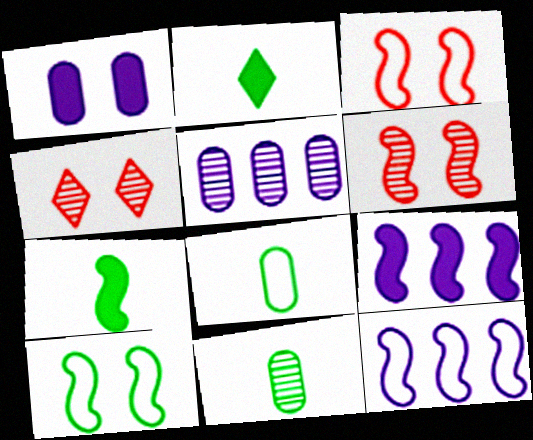[[1, 4, 10], 
[2, 3, 5], 
[4, 8, 9], 
[6, 7, 12]]